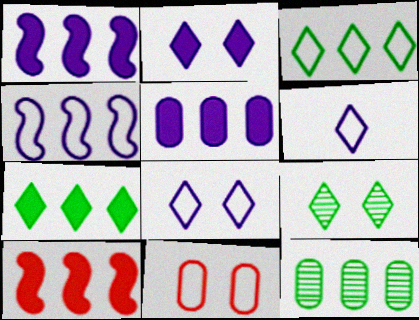[[5, 7, 10]]